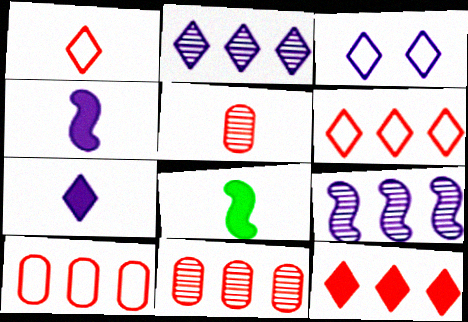[[2, 3, 7], 
[3, 8, 11]]